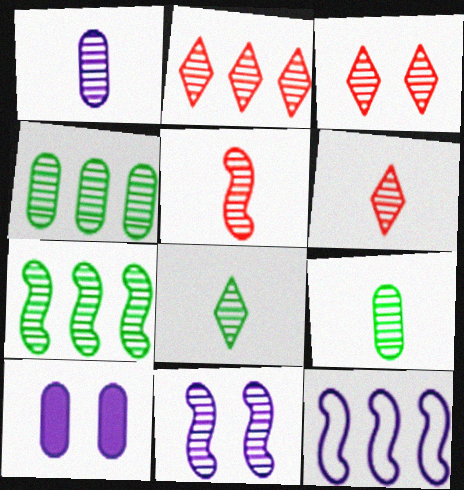[[1, 3, 7], 
[1, 5, 8], 
[2, 3, 6], 
[2, 9, 11], 
[4, 6, 11], 
[5, 7, 11]]